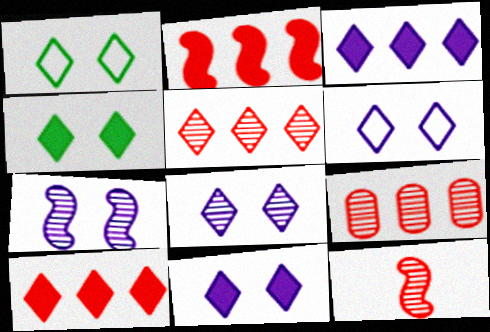[[6, 8, 11]]